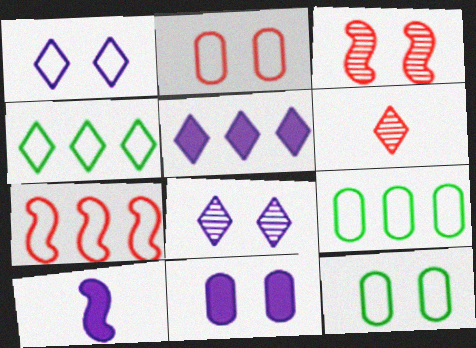[[5, 10, 11]]